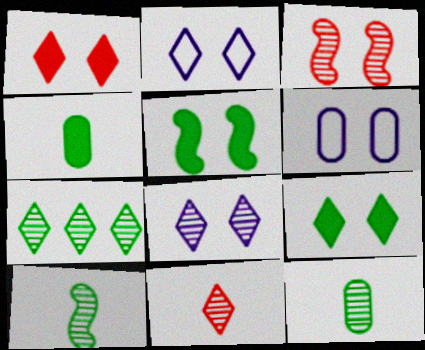[[3, 6, 9], 
[7, 8, 11]]